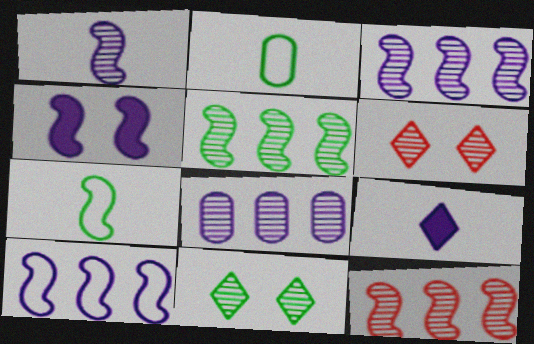[[1, 4, 10], 
[3, 5, 12], 
[4, 7, 12]]